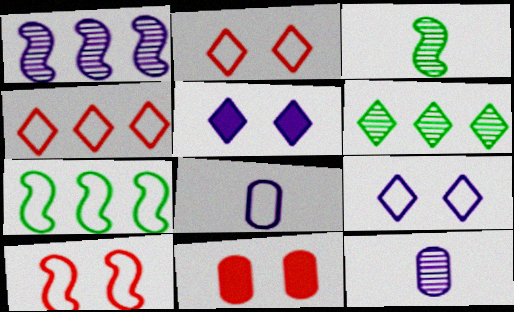[[1, 5, 8], 
[2, 7, 8]]